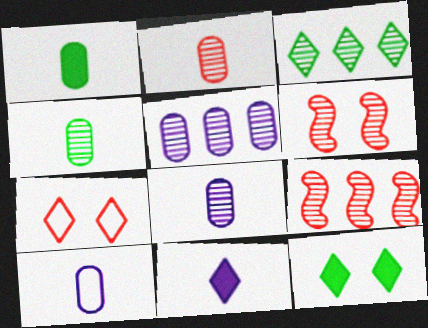[[1, 2, 10], 
[2, 4, 8], 
[3, 5, 9], 
[3, 6, 8], 
[3, 7, 11], 
[9, 10, 12]]